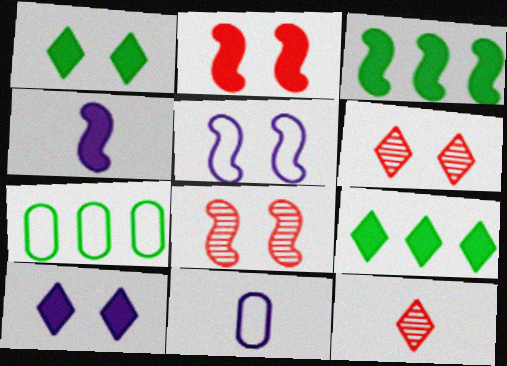[[2, 3, 4], 
[3, 6, 11], 
[4, 6, 7], 
[8, 9, 11]]